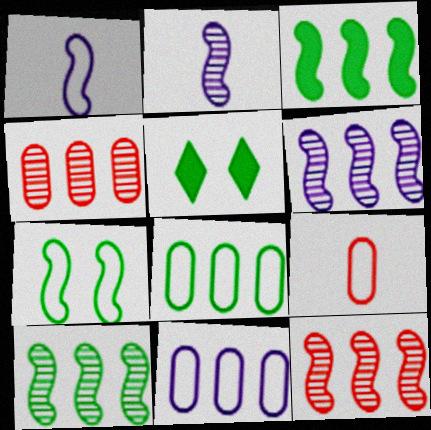[[1, 4, 5], 
[5, 6, 9], 
[6, 10, 12]]